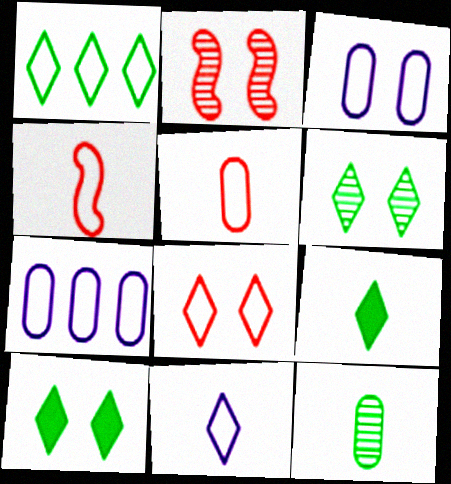[[1, 3, 4], 
[1, 6, 9], 
[1, 8, 11], 
[2, 3, 10], 
[2, 7, 9]]